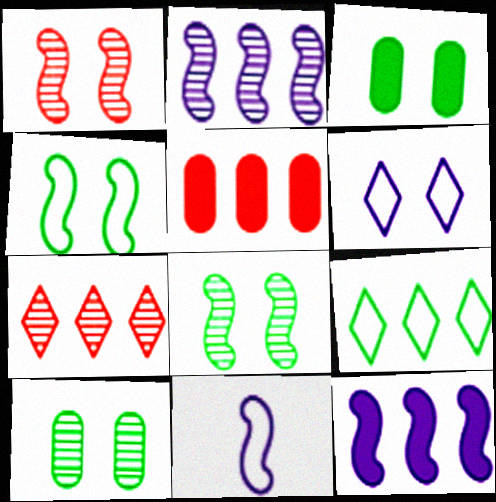[[1, 3, 6], 
[2, 5, 9], 
[3, 7, 11]]